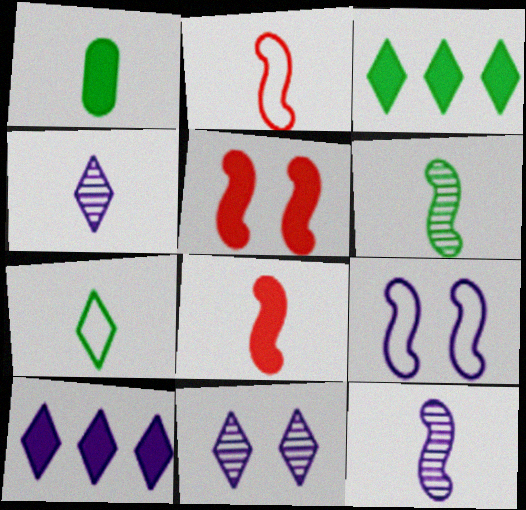[[1, 2, 4], 
[1, 5, 10], 
[1, 6, 7]]